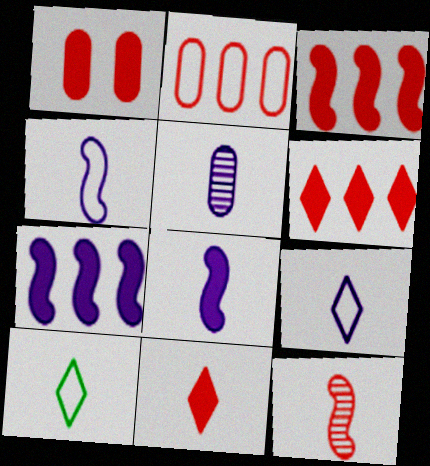[[1, 3, 11], 
[5, 8, 9]]